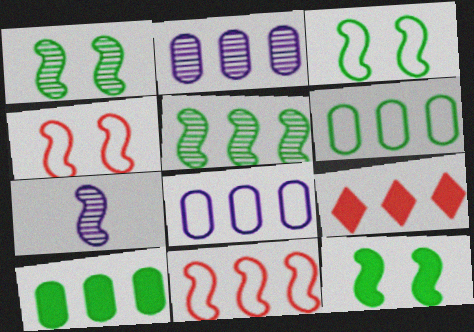[[1, 3, 12], 
[5, 8, 9], 
[7, 11, 12]]